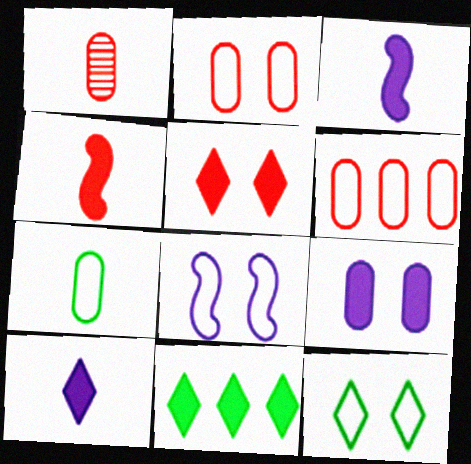[[1, 8, 11], 
[2, 8, 12], 
[4, 9, 11], 
[5, 10, 11]]